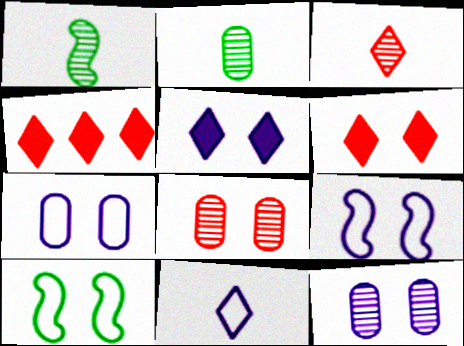[[1, 4, 7], 
[2, 4, 9], 
[5, 8, 10], 
[5, 9, 12], 
[6, 10, 12]]